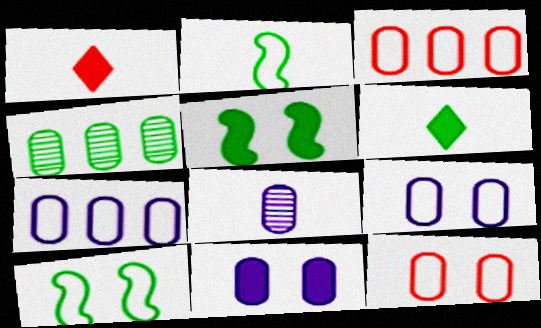[[1, 2, 8], 
[4, 6, 10], 
[7, 8, 11]]